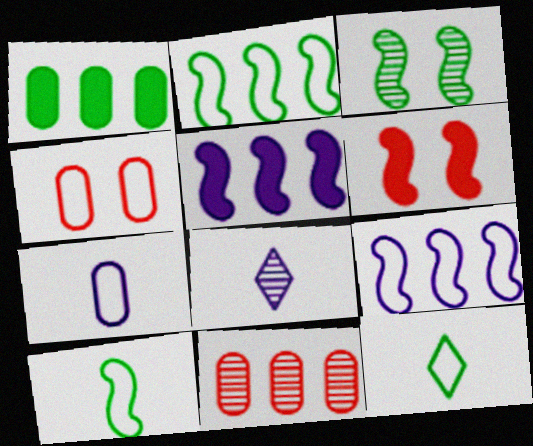[[1, 3, 12], 
[3, 8, 11], 
[4, 9, 12]]